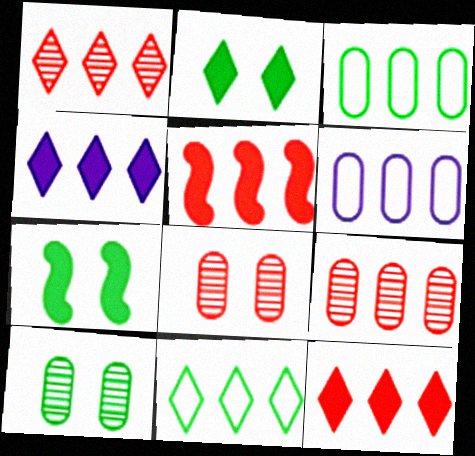[[1, 4, 11]]